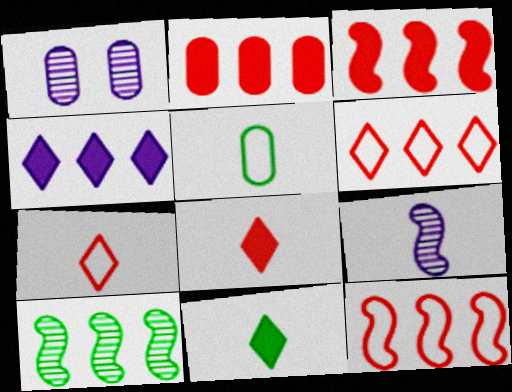[[1, 2, 5], 
[1, 11, 12], 
[5, 8, 9]]